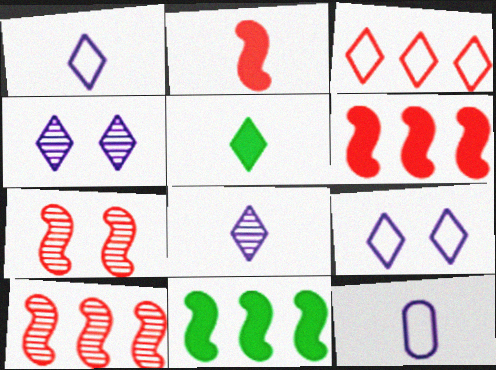[[3, 4, 5]]